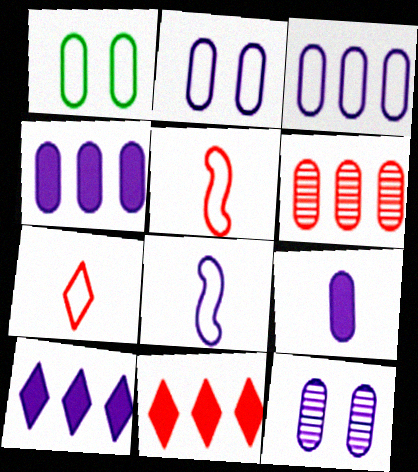[[1, 6, 9], 
[3, 9, 12], 
[8, 10, 12]]